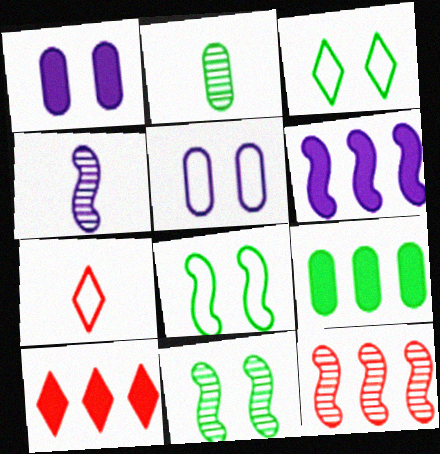[[4, 11, 12], 
[6, 9, 10]]